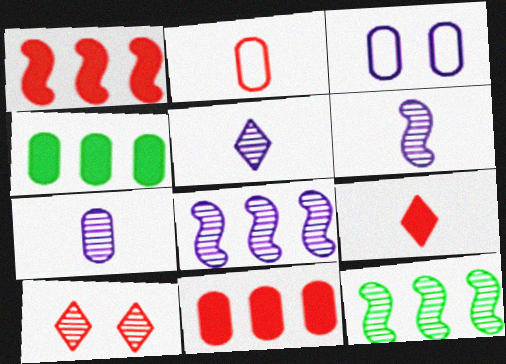[[1, 2, 10], 
[3, 9, 12], 
[5, 6, 7], 
[7, 10, 12]]